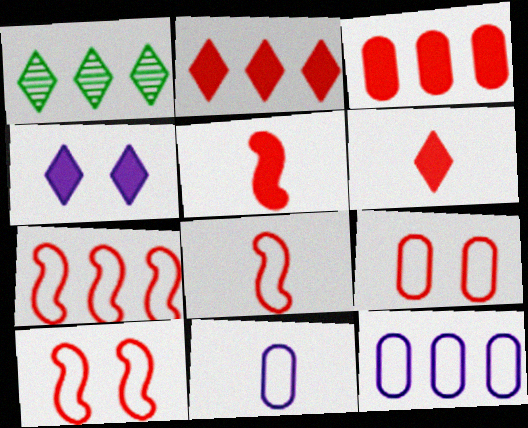[[7, 8, 10]]